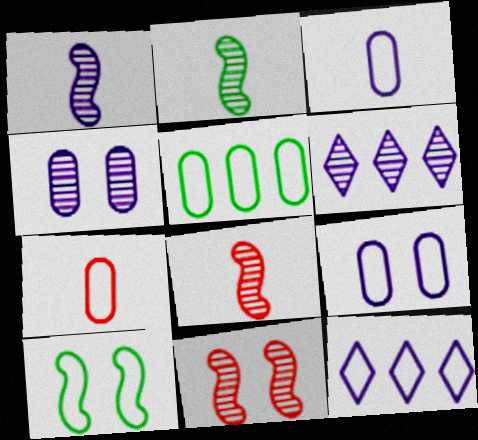[[1, 2, 8], 
[1, 4, 6], 
[5, 7, 9], 
[7, 10, 12]]